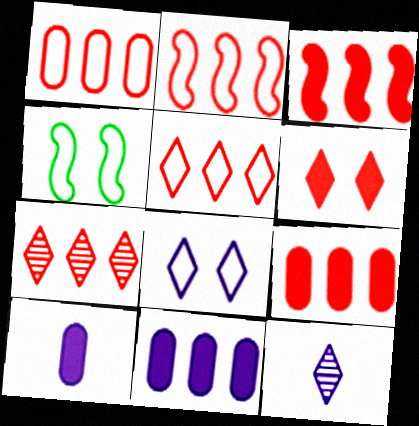[[1, 2, 5], 
[1, 3, 7], 
[2, 7, 9], 
[4, 7, 10], 
[4, 9, 12]]